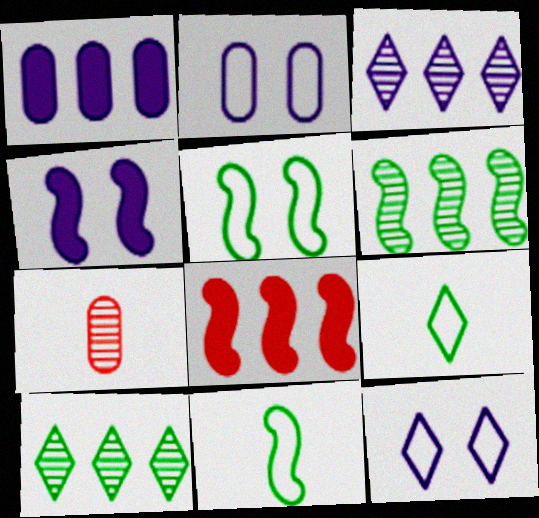[]